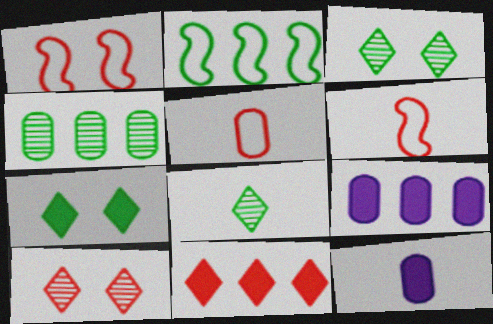[[1, 8, 9], 
[2, 10, 12], 
[3, 6, 9], 
[6, 8, 12]]